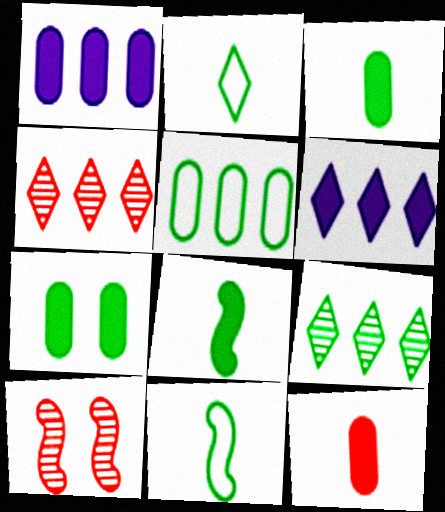[[1, 2, 10], 
[1, 7, 12], 
[7, 9, 11]]